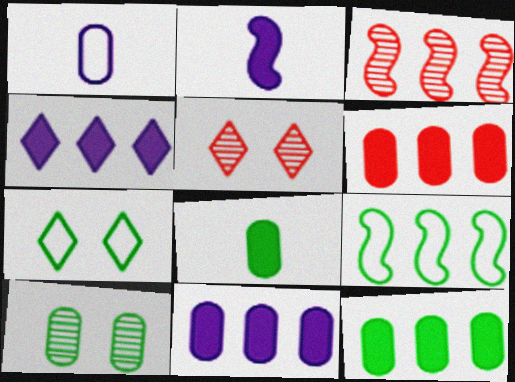[[1, 6, 10], 
[6, 11, 12]]